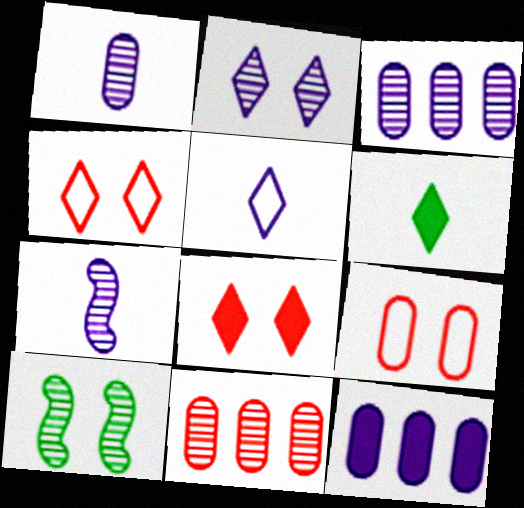[[2, 3, 7]]